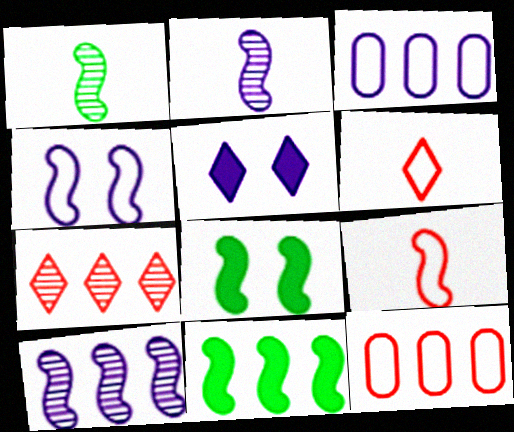[[1, 5, 12], 
[2, 3, 5], 
[3, 7, 11], 
[8, 9, 10]]